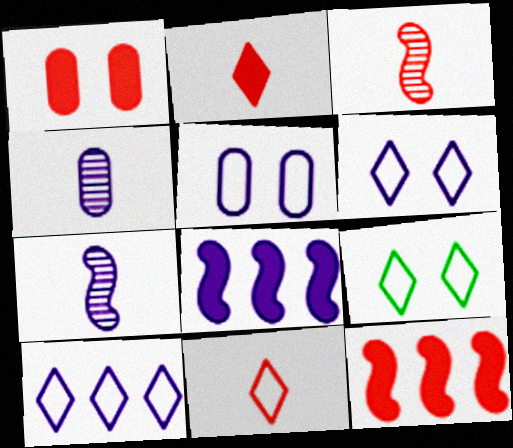[[1, 2, 12], 
[4, 6, 8], 
[4, 9, 12], 
[9, 10, 11]]